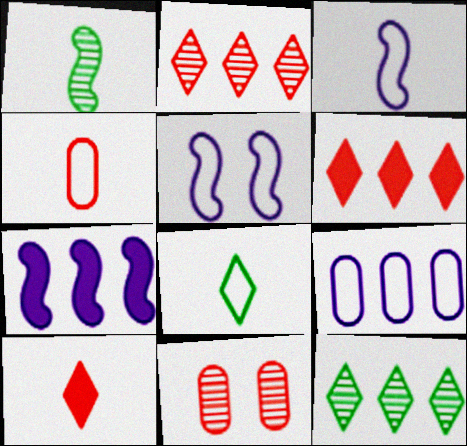[[3, 4, 8], 
[7, 8, 11]]